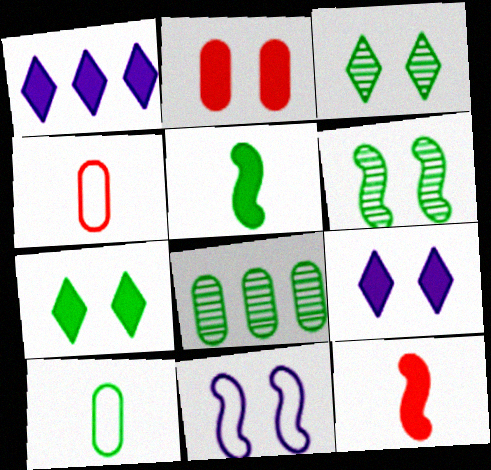[[1, 2, 5], 
[1, 4, 6], 
[2, 3, 11]]